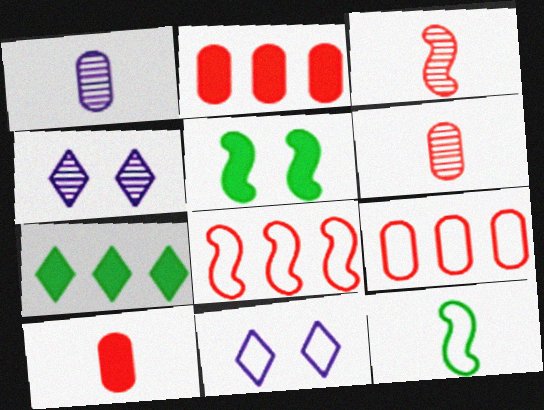[[2, 4, 12], 
[9, 11, 12]]